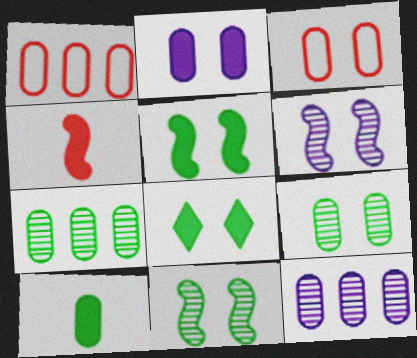[[2, 3, 9], 
[3, 6, 8], 
[3, 10, 12]]